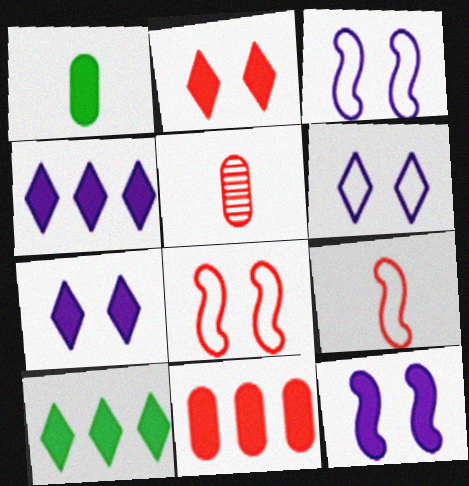[[3, 5, 10]]